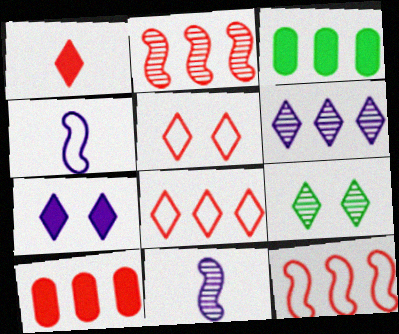[[2, 8, 10], 
[3, 5, 11], 
[3, 6, 12], 
[4, 9, 10], 
[5, 7, 9]]